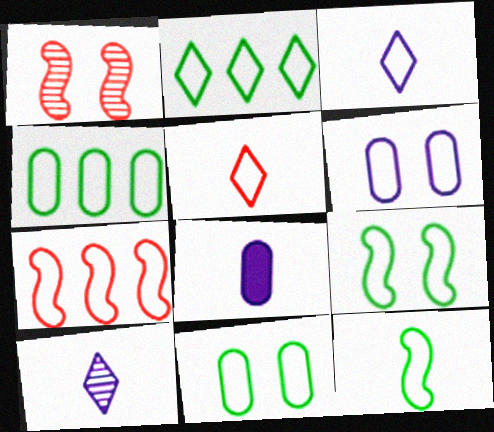[[1, 2, 8], 
[2, 11, 12], 
[3, 7, 11]]